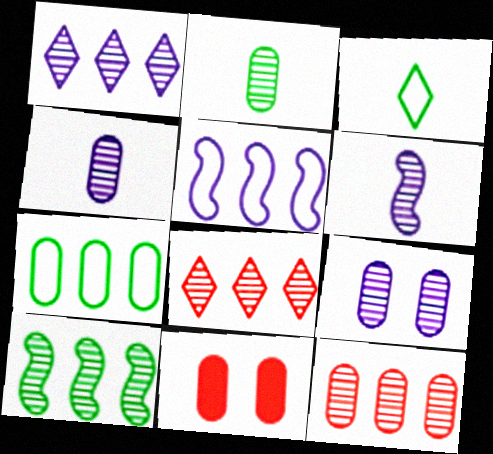[[1, 6, 9], 
[1, 10, 12], 
[2, 9, 12], 
[4, 7, 11]]